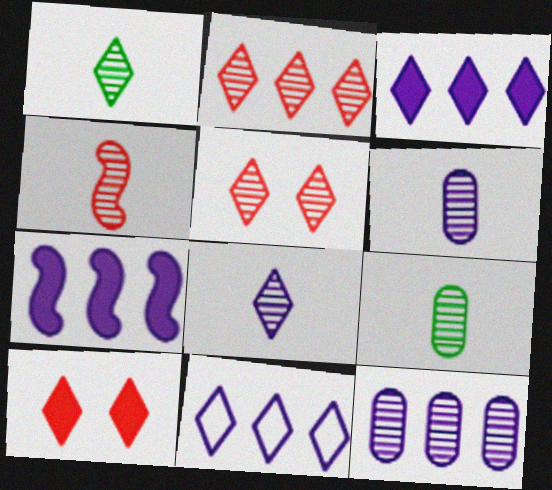[[1, 4, 6], 
[1, 10, 11], 
[4, 8, 9], 
[7, 11, 12]]